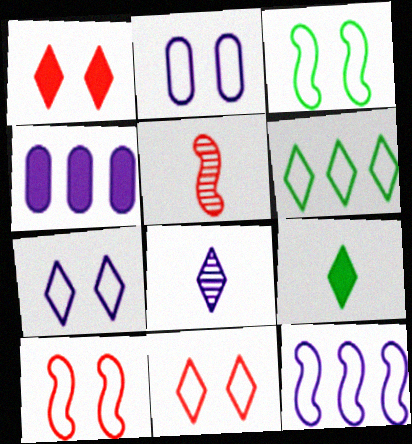[[1, 6, 8], 
[2, 3, 11]]